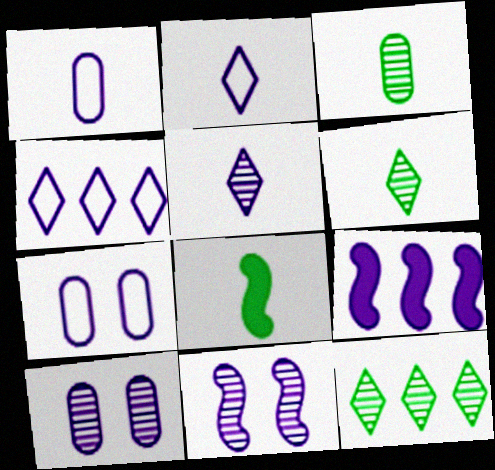[[2, 9, 10], 
[5, 7, 9]]